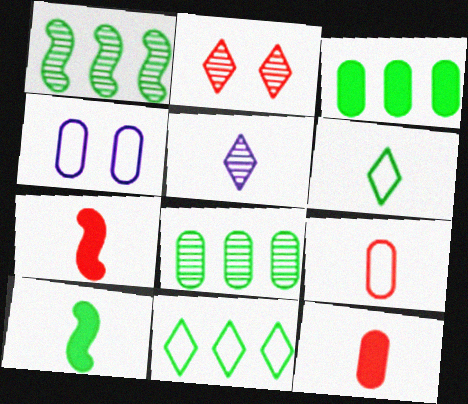[[1, 3, 11], 
[4, 8, 12], 
[5, 9, 10]]